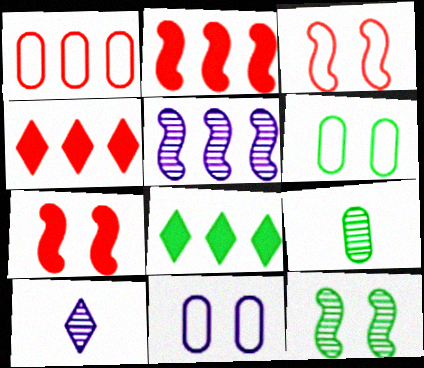[[1, 5, 8], 
[2, 6, 10]]